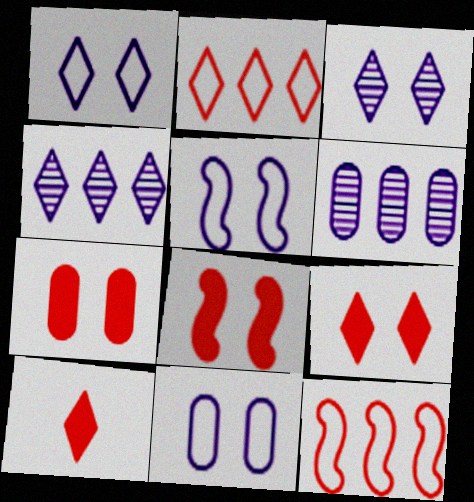[[1, 5, 11], 
[7, 8, 9]]